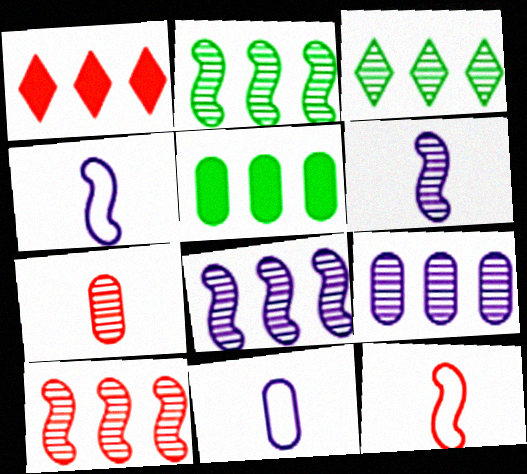[[2, 8, 10], 
[3, 9, 10]]